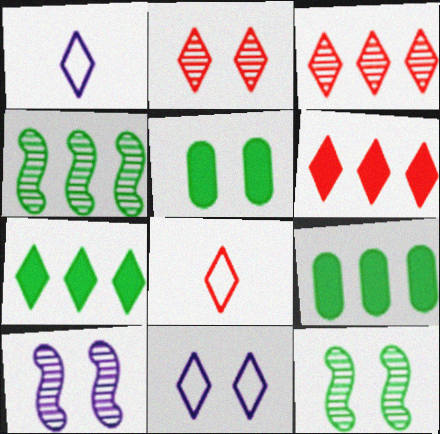[[1, 2, 7], 
[2, 6, 8], 
[8, 9, 10]]